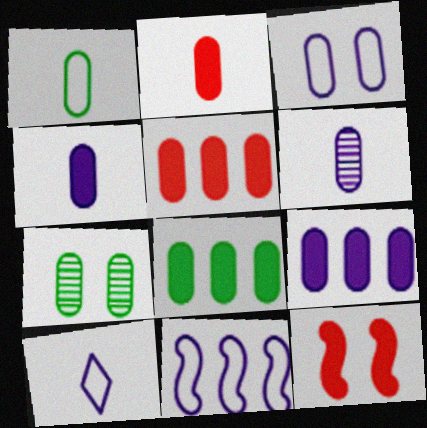[[1, 2, 6], 
[1, 7, 8], 
[3, 6, 9], 
[3, 10, 11], 
[5, 8, 9]]